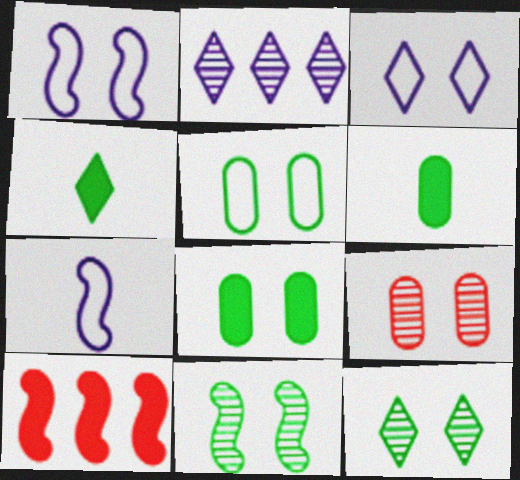[[7, 10, 11]]